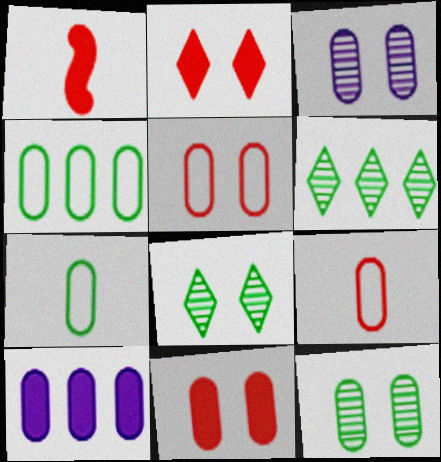[[9, 10, 12]]